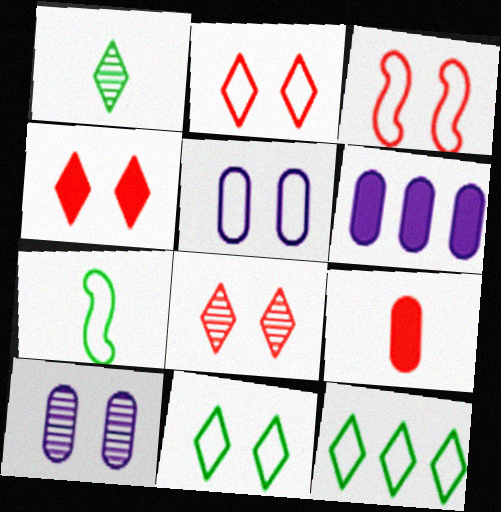[[1, 3, 6], 
[2, 4, 8], 
[3, 5, 11], 
[6, 7, 8]]